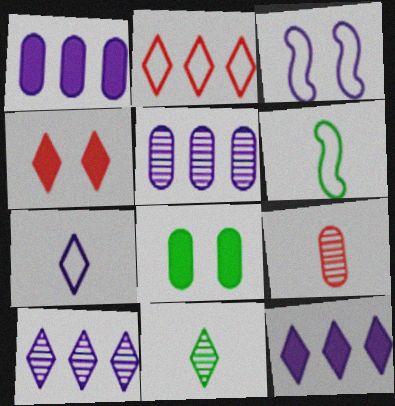[[4, 5, 6]]